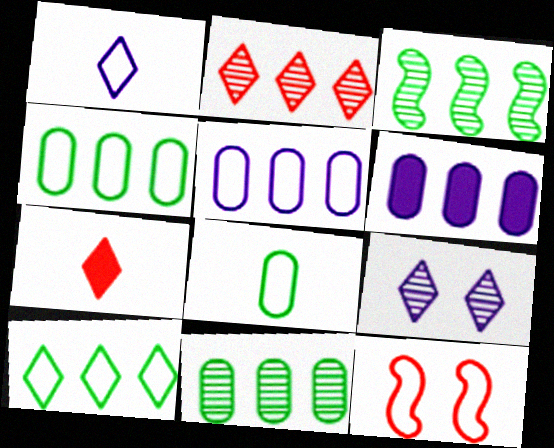[[1, 4, 12], 
[7, 9, 10]]